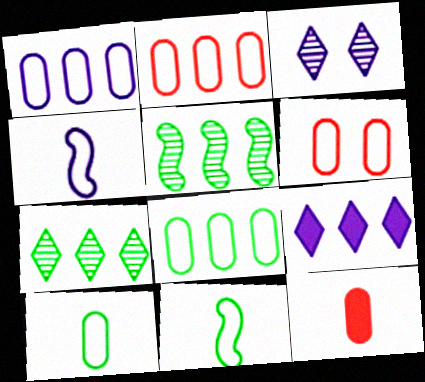[[1, 2, 8], 
[1, 6, 10], 
[2, 5, 9]]